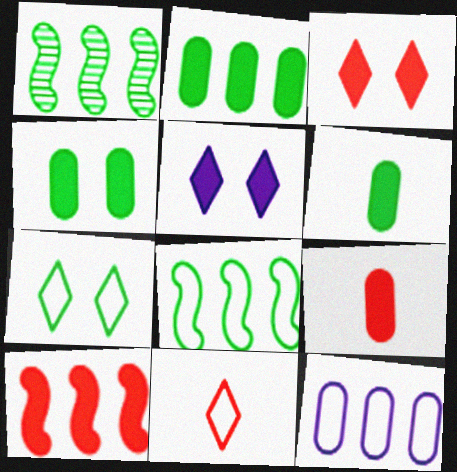[[1, 6, 7], 
[2, 4, 6], 
[3, 9, 10], 
[5, 6, 10]]